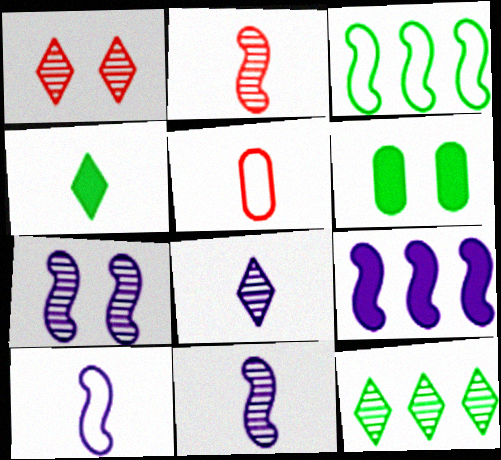[[1, 8, 12], 
[4, 5, 11], 
[7, 9, 10]]